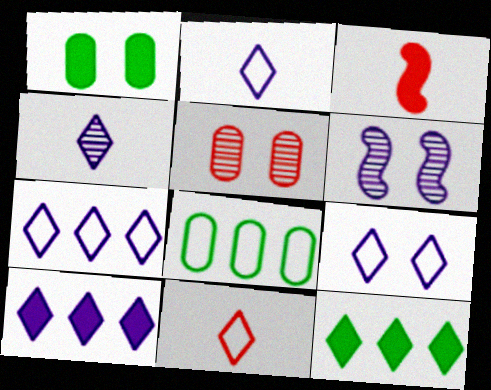[[1, 3, 10], 
[2, 7, 9], 
[4, 9, 10]]